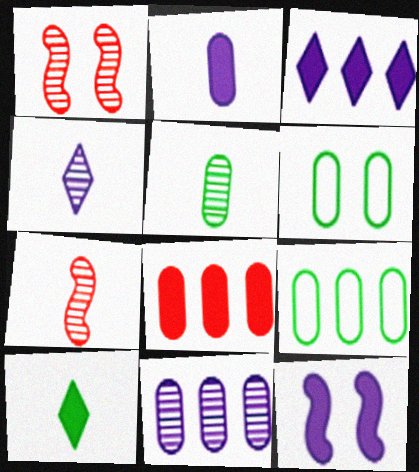[[2, 3, 12], 
[3, 6, 7], 
[4, 5, 7], 
[8, 9, 11], 
[8, 10, 12]]